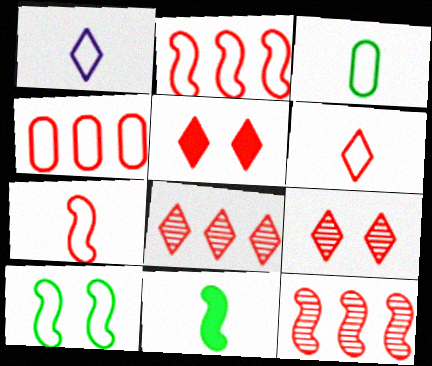[[1, 3, 7], 
[1, 4, 10], 
[5, 6, 8]]